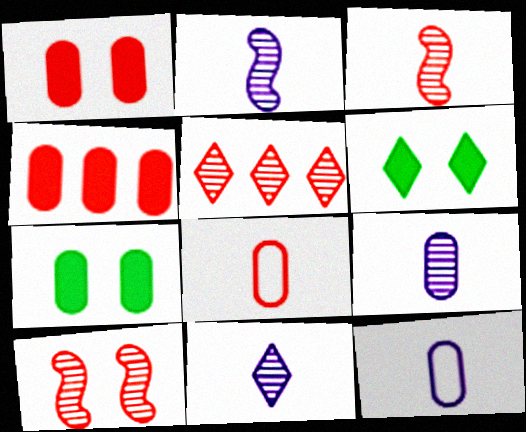[[2, 9, 11]]